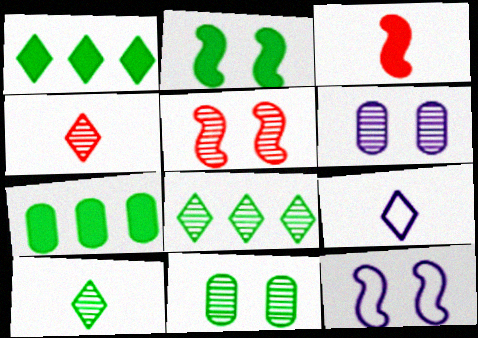[[2, 5, 12], 
[4, 7, 12], 
[5, 7, 9]]